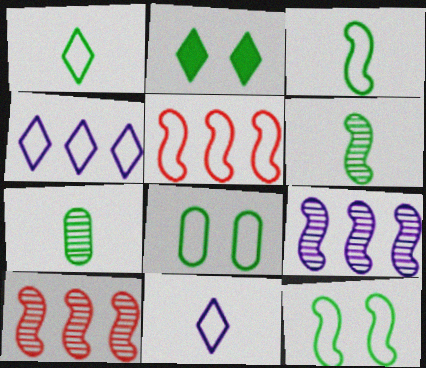[[5, 8, 11]]